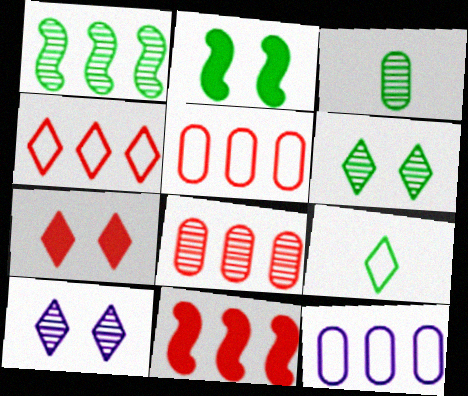[[1, 3, 6], 
[4, 8, 11]]